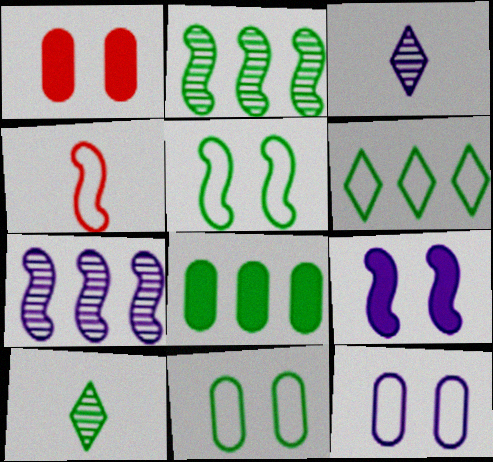[[2, 4, 9], 
[2, 6, 8], 
[4, 6, 12], 
[5, 8, 10]]